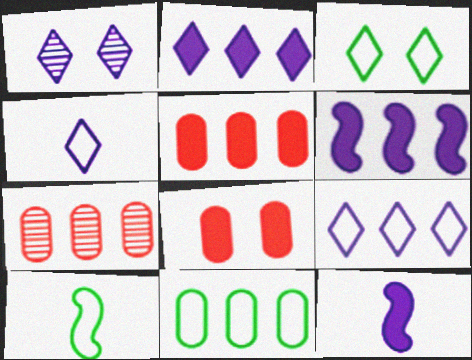[[1, 2, 4], 
[1, 5, 10], 
[3, 7, 12], 
[3, 10, 11]]